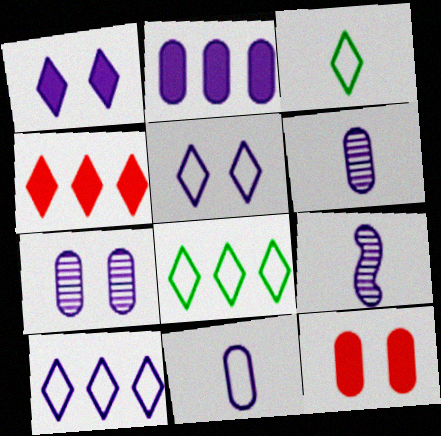[[2, 5, 9], 
[2, 7, 11], 
[8, 9, 12]]